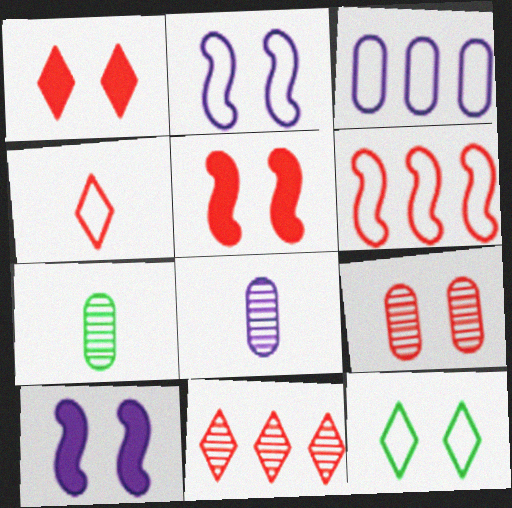[[1, 4, 11], 
[9, 10, 12]]